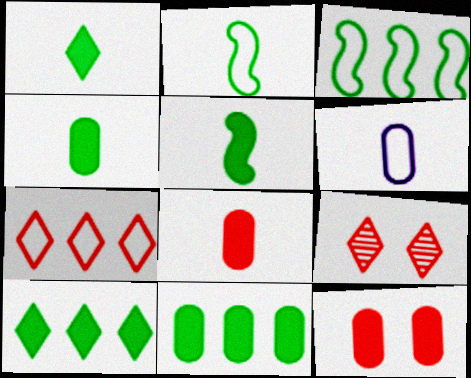[[1, 4, 5]]